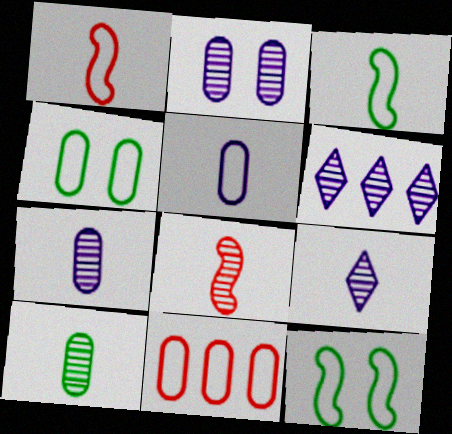[[4, 5, 11], 
[8, 9, 10]]